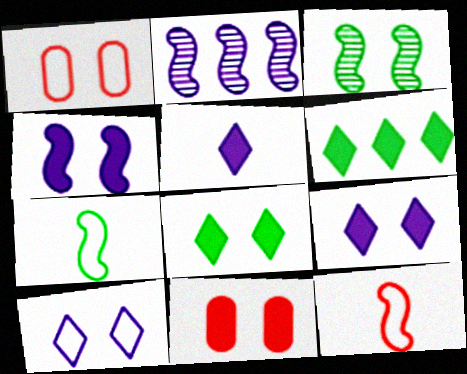[[1, 3, 9], 
[3, 10, 11], 
[4, 8, 11]]